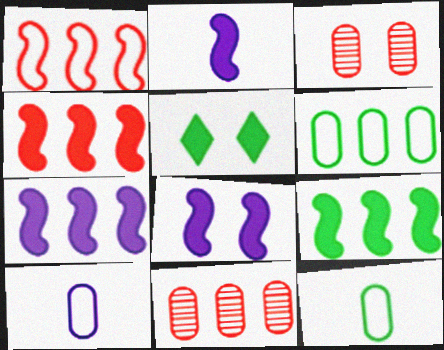[[2, 7, 8], 
[4, 7, 9]]